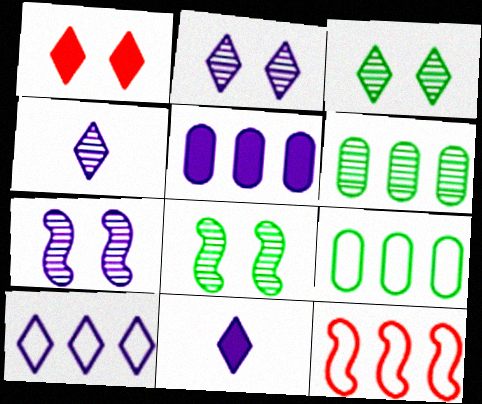[[2, 10, 11], 
[9, 10, 12]]